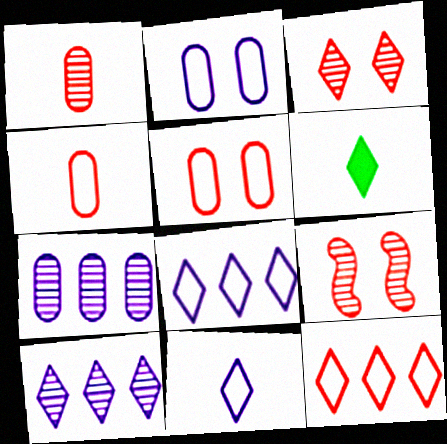[[3, 6, 8]]